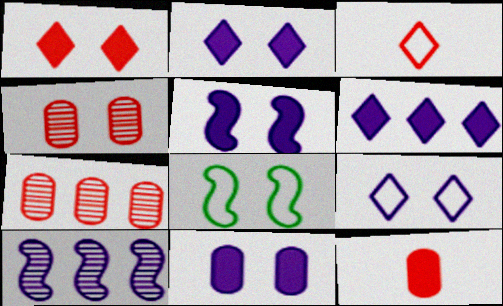[[2, 4, 8], 
[2, 5, 11]]